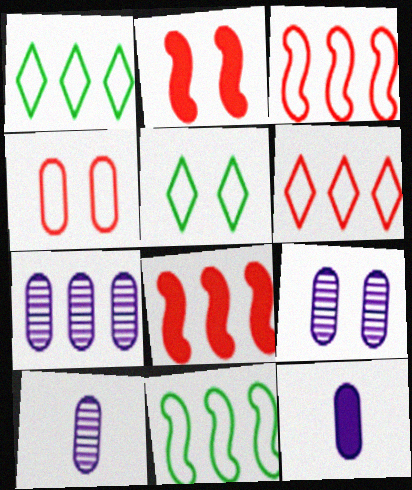[[1, 2, 10], 
[1, 7, 8], 
[2, 5, 9], 
[5, 8, 10], 
[7, 9, 10]]